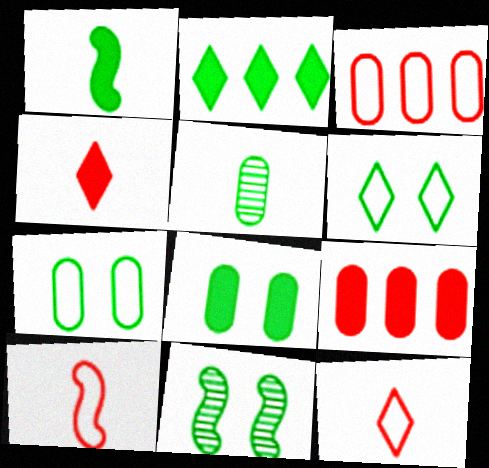[[1, 2, 8], 
[6, 8, 11]]